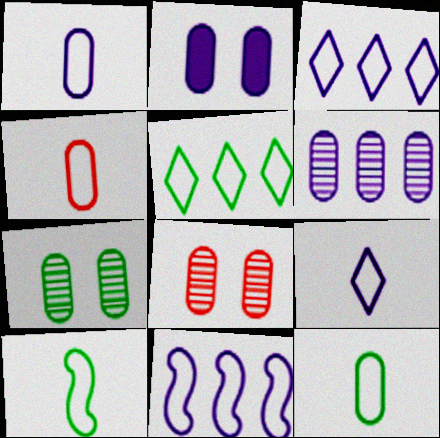[[1, 2, 6], 
[1, 4, 12], 
[4, 9, 10]]